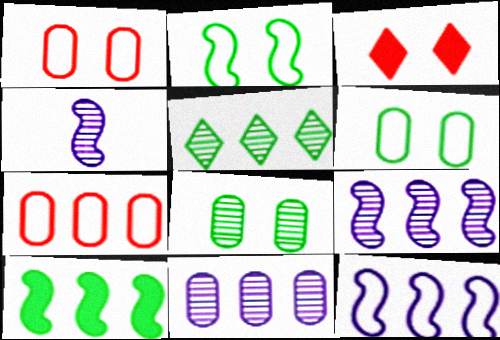[]